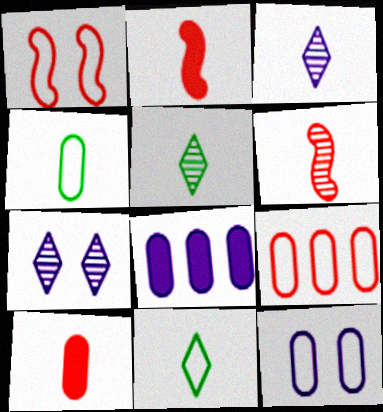[[1, 5, 8], 
[2, 3, 4], 
[4, 9, 12]]